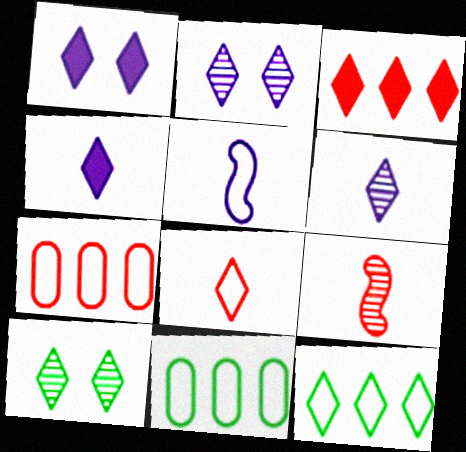[[1, 9, 11]]